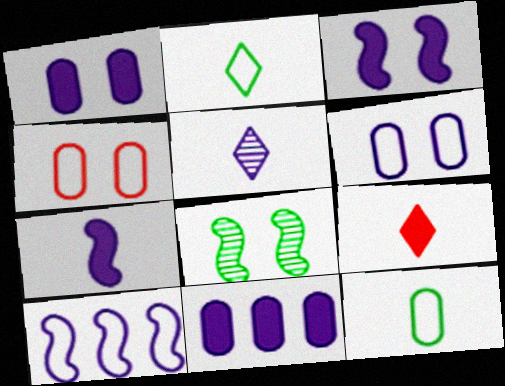[[1, 5, 10], 
[2, 4, 10], 
[2, 5, 9]]